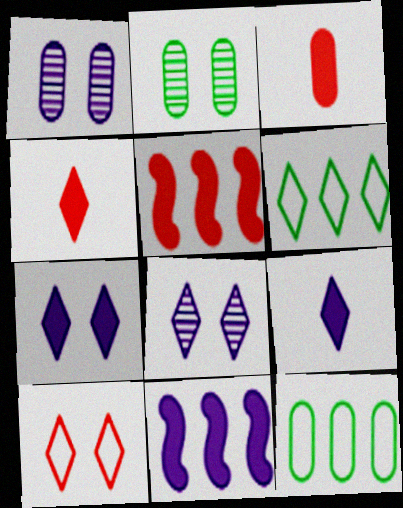[[1, 3, 12], 
[4, 6, 8]]